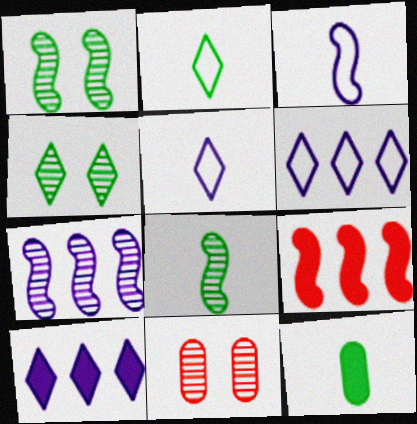[[1, 3, 9], 
[2, 8, 12]]